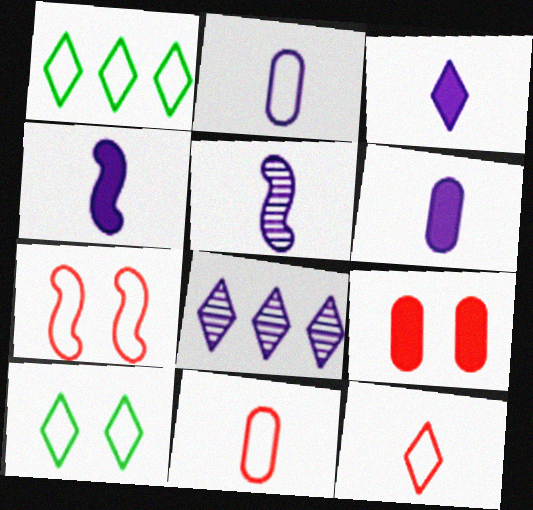[[1, 2, 7], 
[1, 5, 9], 
[2, 3, 5], 
[3, 4, 6]]